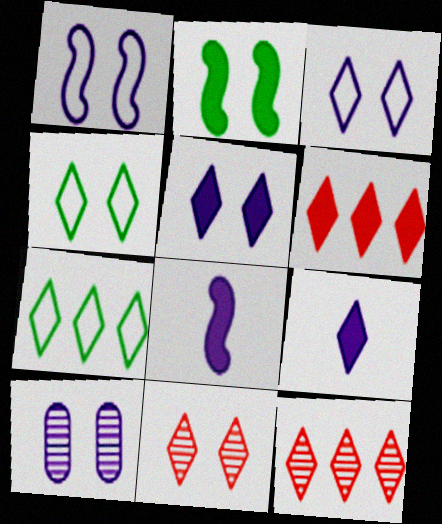[[1, 5, 10], 
[4, 5, 11], 
[4, 9, 12], 
[7, 9, 11]]